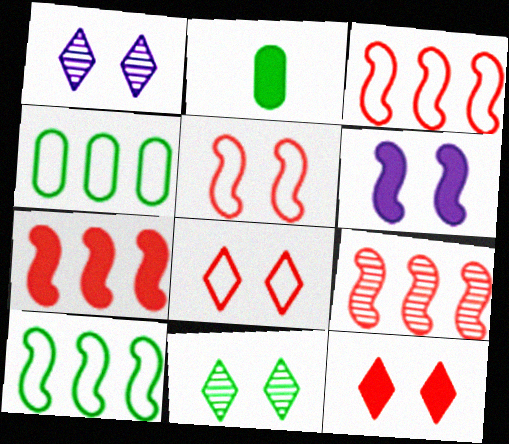[[1, 2, 3], 
[2, 10, 11], 
[3, 7, 9]]